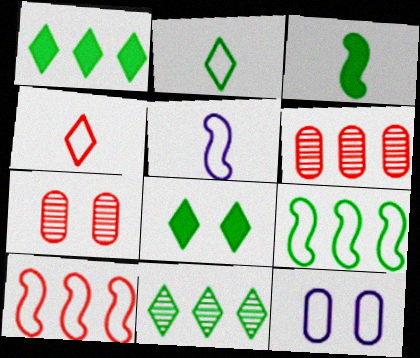[[1, 5, 7], 
[2, 8, 11], 
[2, 10, 12], 
[4, 9, 12], 
[5, 6, 8]]